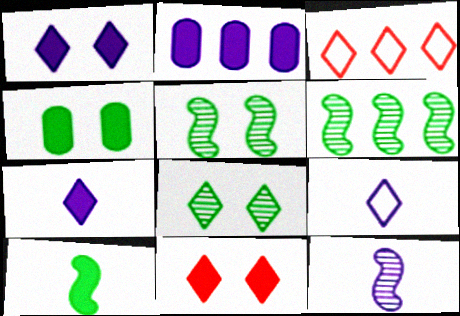[[2, 3, 6], 
[2, 10, 11], 
[3, 4, 12], 
[3, 7, 8]]